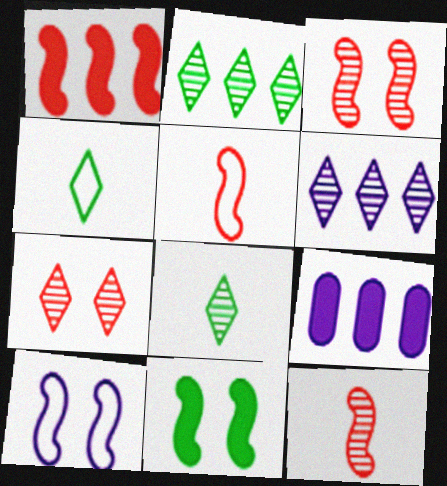[[1, 3, 5], 
[3, 4, 9], 
[3, 10, 11], 
[6, 7, 8]]